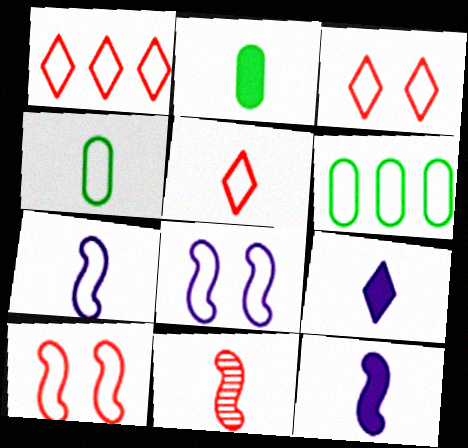[[1, 3, 5], 
[1, 4, 8], 
[3, 6, 7], 
[4, 5, 7], 
[4, 9, 11], 
[5, 6, 8]]